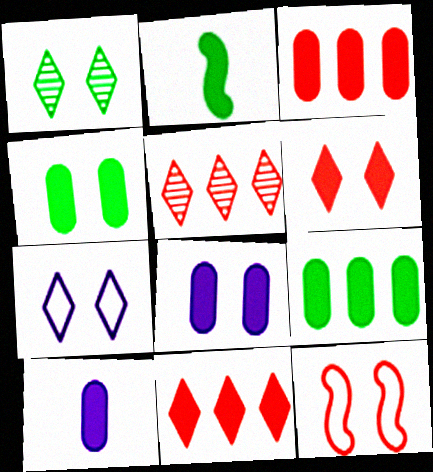[[1, 6, 7], 
[1, 8, 12], 
[2, 8, 11], 
[3, 4, 10]]